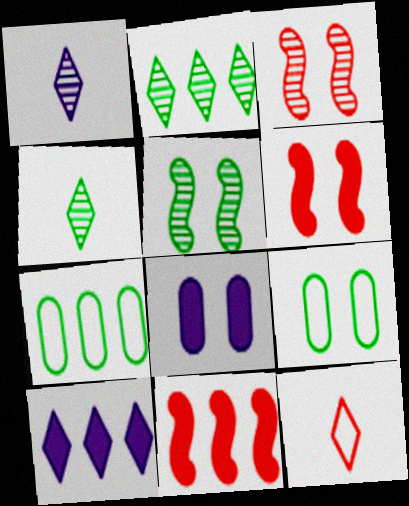[[1, 6, 7], 
[1, 9, 11]]